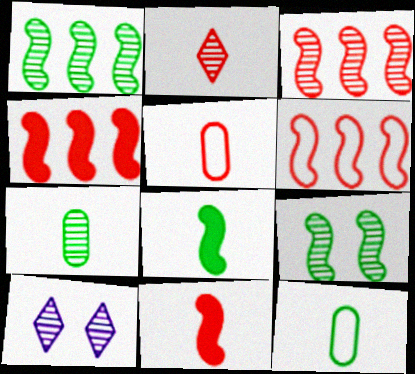[[2, 5, 11], 
[3, 4, 6], 
[3, 7, 10], 
[4, 10, 12]]